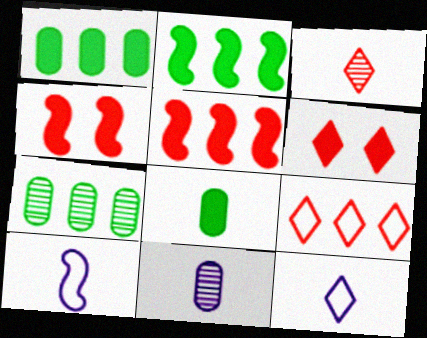[[3, 6, 9], 
[3, 8, 10], 
[4, 7, 12], 
[6, 7, 10]]